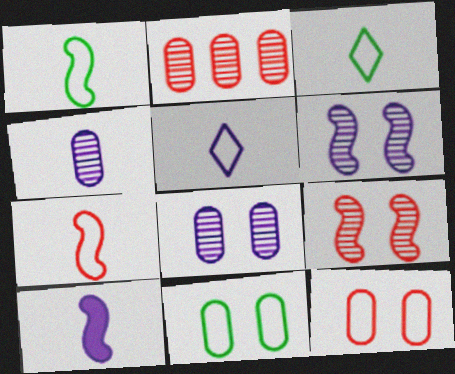[[4, 5, 10]]